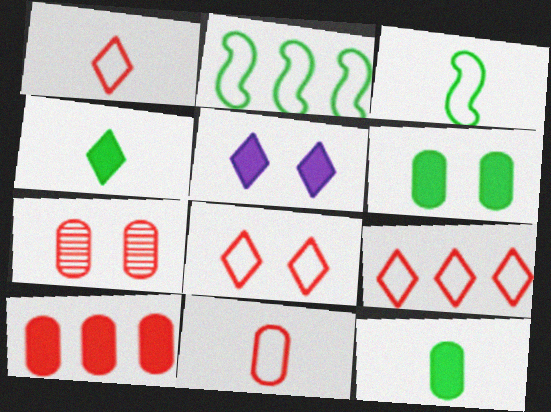[[1, 8, 9], 
[7, 10, 11]]